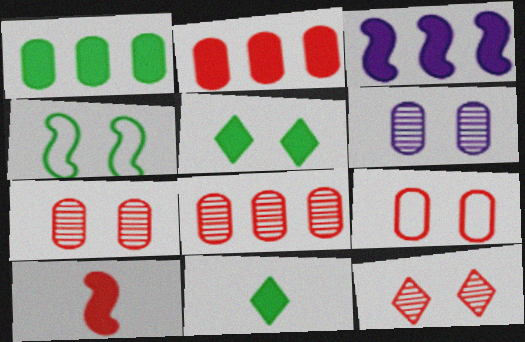[]